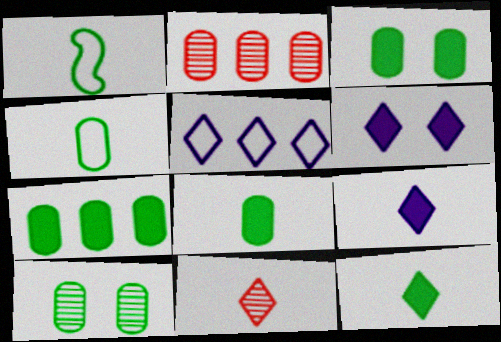[[1, 2, 6], 
[3, 7, 8], 
[4, 7, 10]]